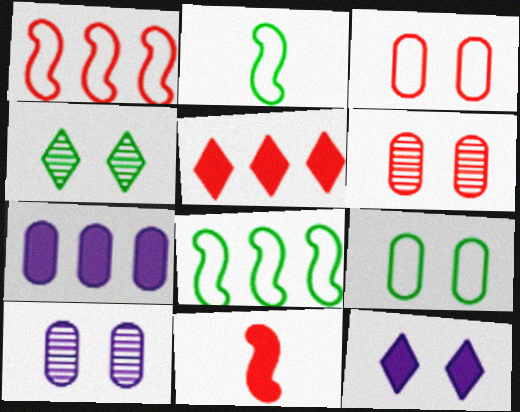[[2, 5, 10]]